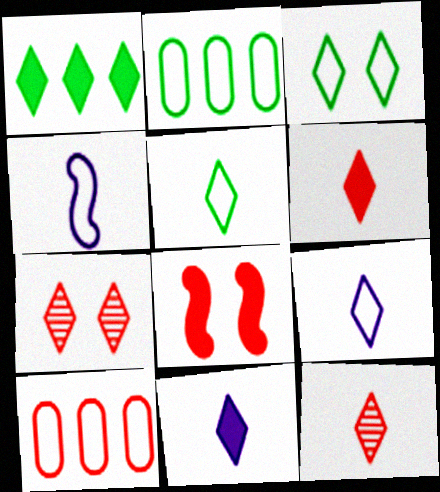[[1, 7, 9], 
[3, 4, 10], 
[5, 11, 12], 
[8, 10, 12]]